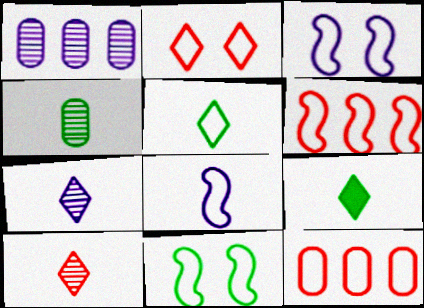[[3, 5, 12], 
[6, 8, 11]]